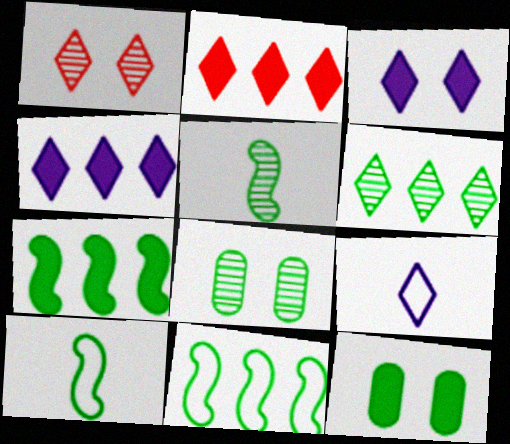[[5, 6, 8], 
[6, 10, 12]]